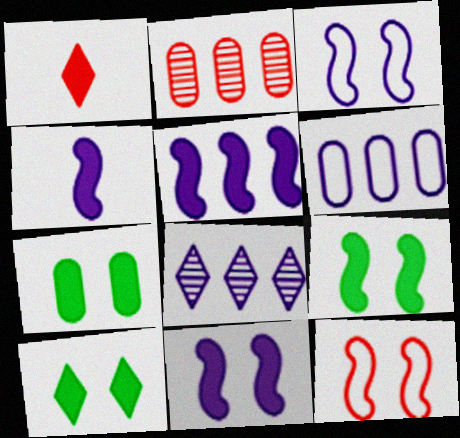[[1, 2, 12], 
[1, 5, 7], 
[4, 5, 11], 
[5, 6, 8], 
[7, 9, 10]]